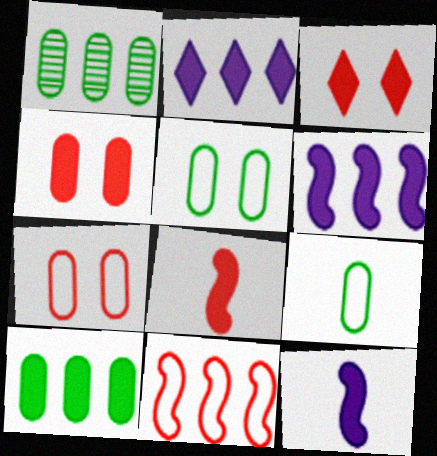[[1, 2, 11], 
[3, 10, 12]]